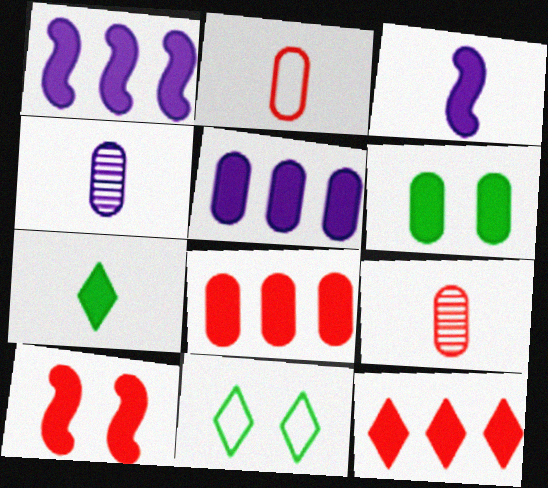[[1, 9, 11], 
[3, 6, 12], 
[5, 7, 10]]